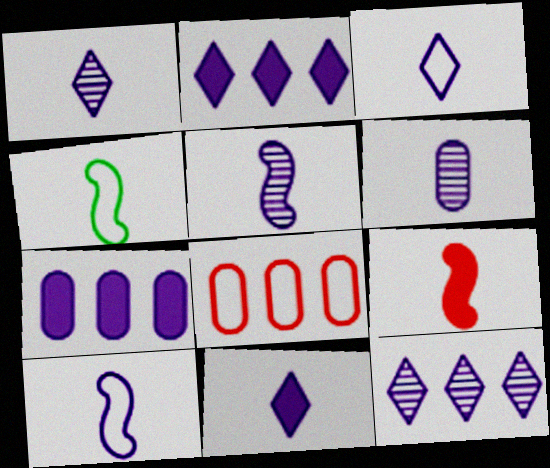[[1, 3, 11], 
[1, 5, 6], 
[4, 5, 9], 
[6, 10, 11]]